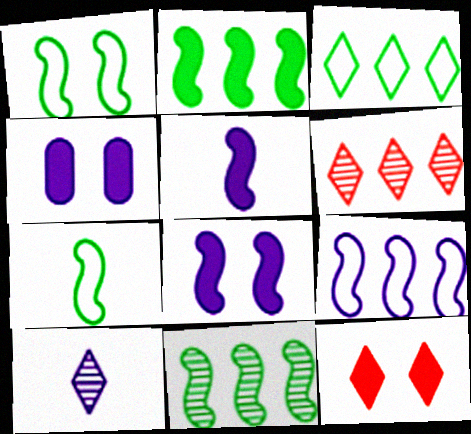[[3, 10, 12], 
[4, 6, 7], 
[4, 9, 10]]